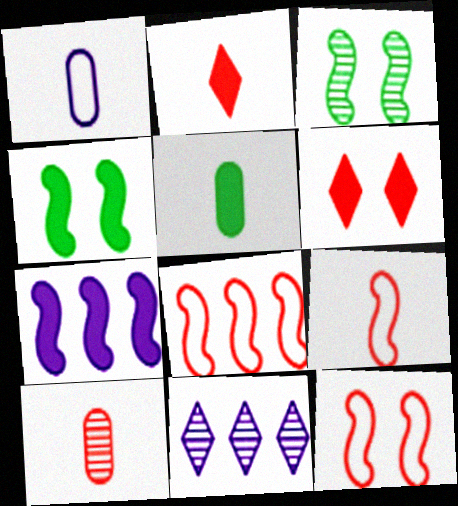[[1, 5, 10], 
[2, 9, 10], 
[3, 7, 9], 
[3, 10, 11], 
[5, 6, 7], 
[5, 11, 12], 
[6, 8, 10], 
[8, 9, 12]]